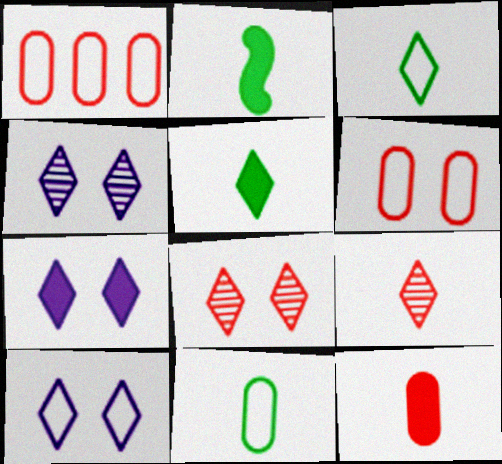[[1, 2, 4], 
[4, 7, 10]]